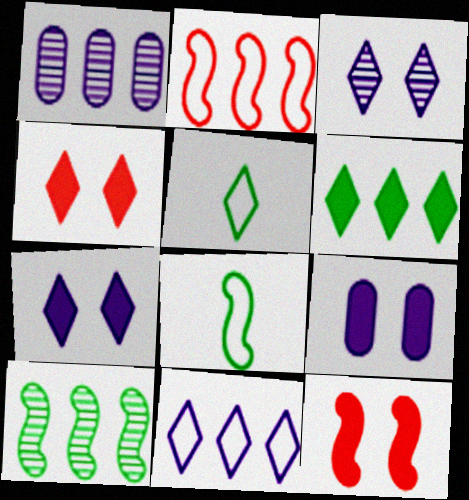[[1, 2, 6], 
[1, 4, 8], 
[1, 5, 12]]